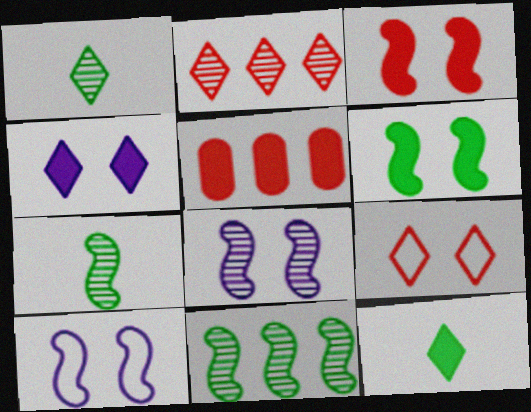[[1, 5, 10]]